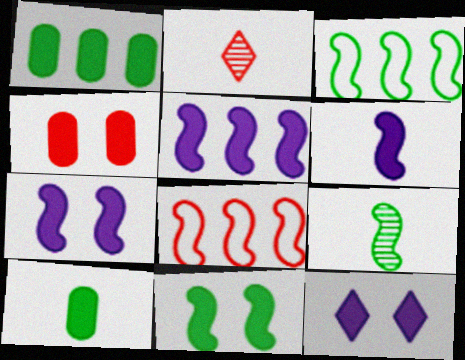[[2, 4, 8], 
[3, 9, 11], 
[4, 11, 12], 
[5, 6, 7], 
[7, 8, 9]]